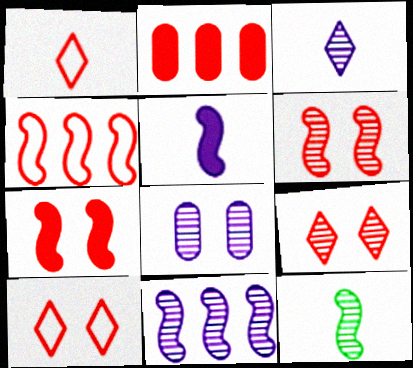[[1, 2, 6], 
[3, 8, 11], 
[6, 11, 12]]